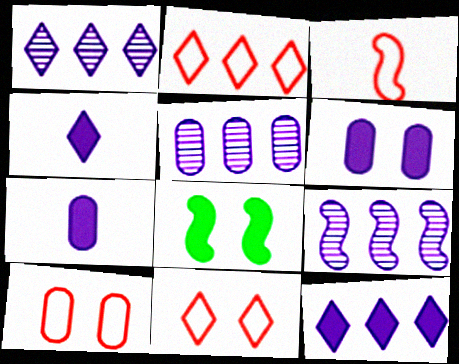[[1, 5, 9], 
[2, 3, 10], 
[3, 8, 9]]